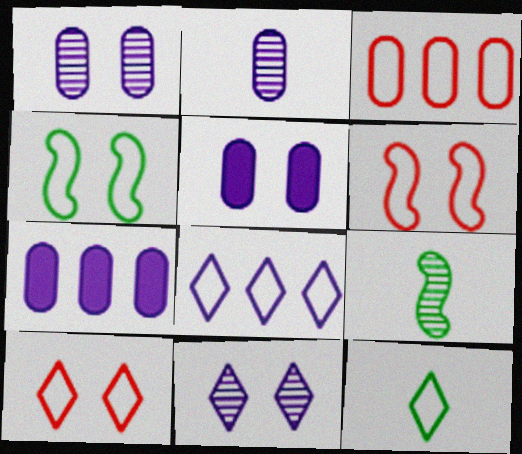[[7, 9, 10], 
[8, 10, 12]]